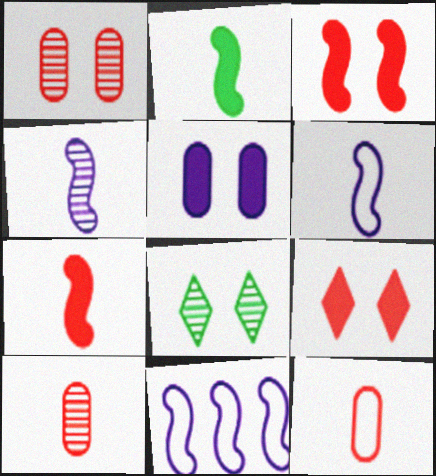[]